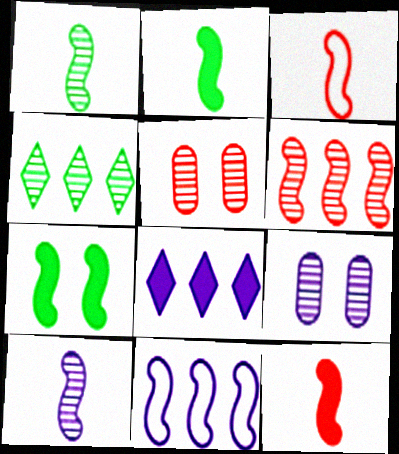[[2, 3, 10], 
[4, 5, 10]]